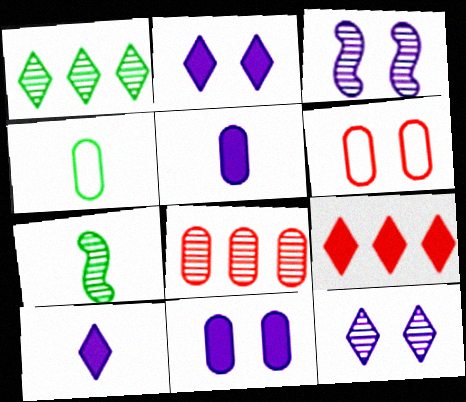[[3, 4, 9], 
[4, 8, 11], 
[7, 8, 12]]